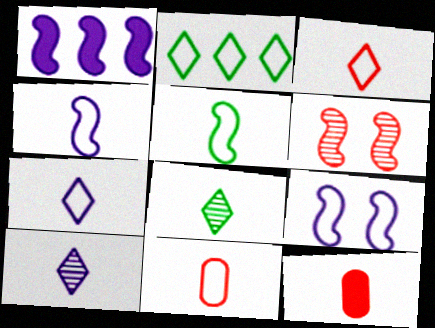[[1, 5, 6], 
[2, 9, 11], 
[4, 8, 12], 
[5, 7, 11], 
[5, 10, 12]]